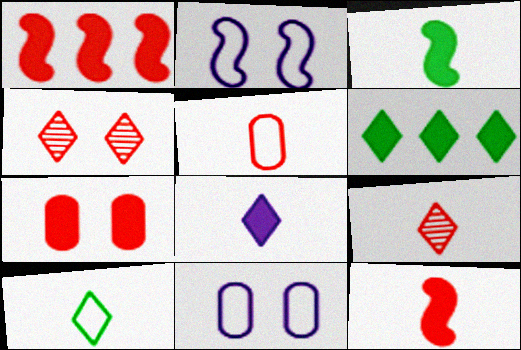[[1, 4, 5], 
[5, 9, 12], 
[8, 9, 10]]